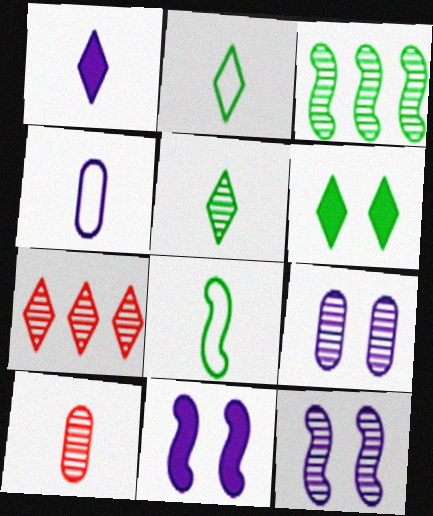[[1, 8, 10]]